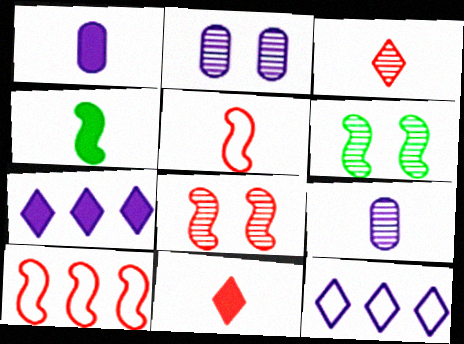[[1, 4, 11]]